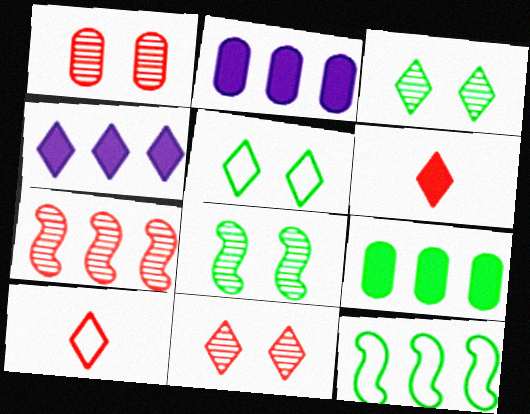[[2, 8, 10], 
[3, 4, 10]]